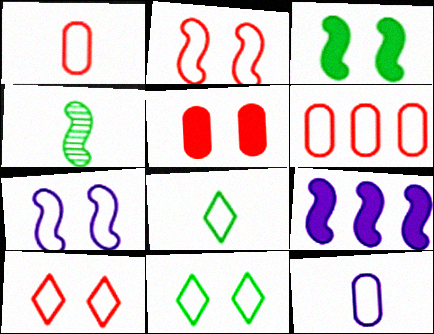[[2, 4, 9], 
[6, 7, 8]]